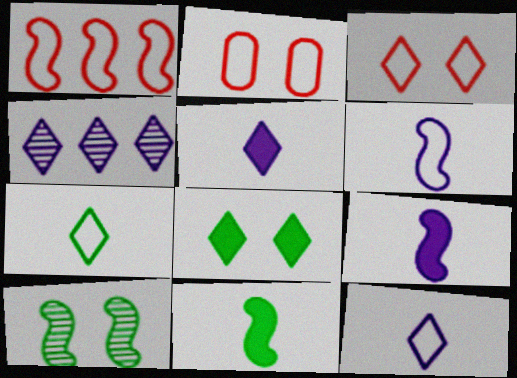[[1, 9, 10], 
[2, 4, 11]]